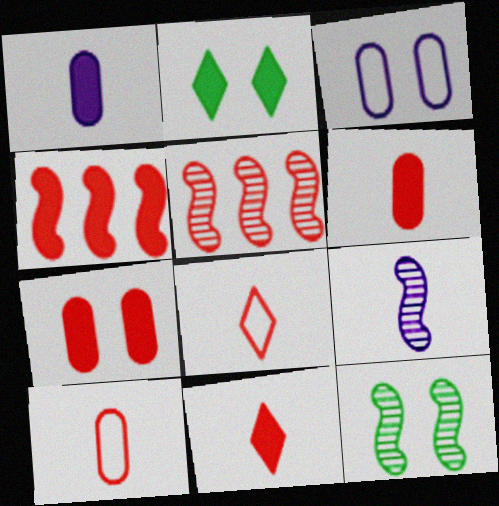[[1, 2, 4], 
[4, 7, 11], 
[5, 7, 8], 
[5, 9, 12]]